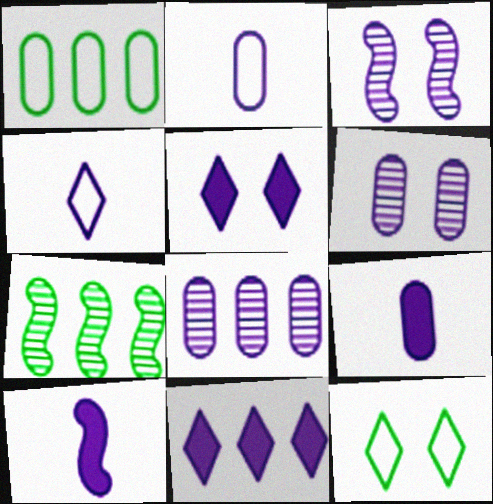[[2, 3, 11]]